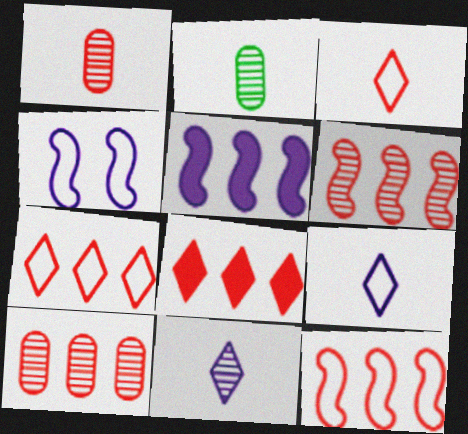[[2, 4, 8], 
[8, 10, 12]]